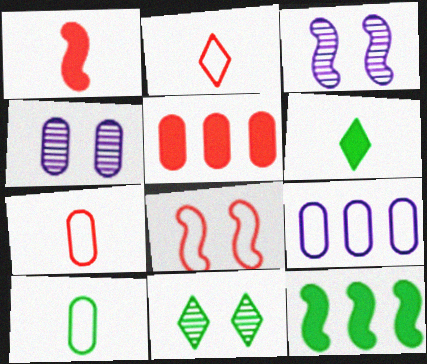[[1, 9, 11], 
[2, 4, 12], 
[4, 5, 10], 
[10, 11, 12]]